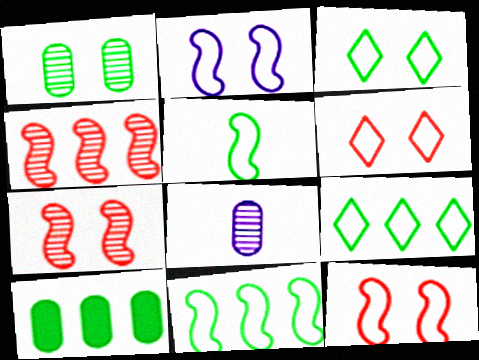[]